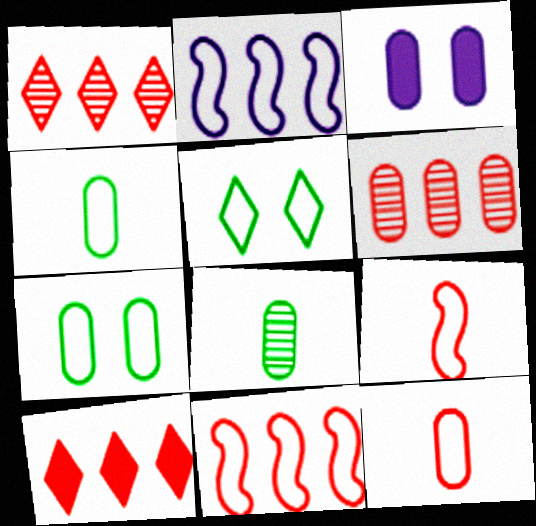[[2, 5, 12], 
[3, 4, 6], 
[6, 10, 11]]